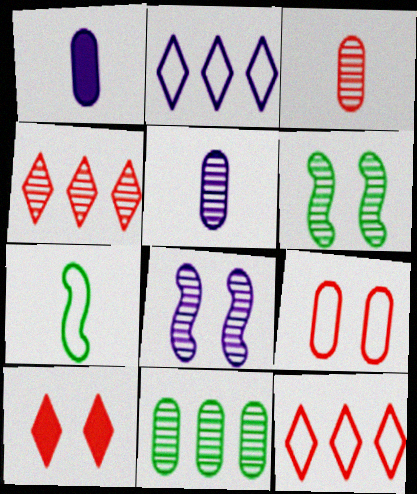[[1, 2, 8], 
[1, 6, 12], 
[1, 9, 11], 
[2, 7, 9], 
[4, 5, 6]]